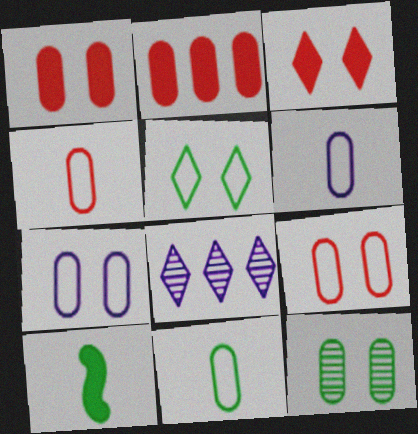[[1, 7, 12], 
[2, 6, 12], 
[4, 6, 11], 
[8, 9, 10]]